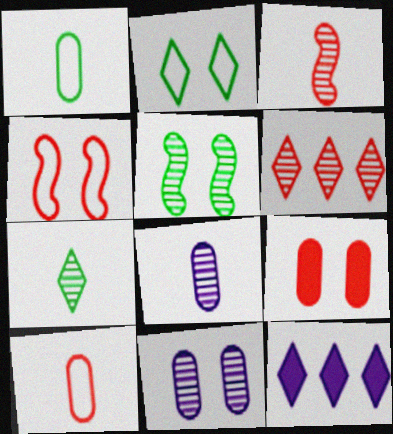[[3, 7, 8], 
[5, 6, 8], 
[5, 10, 12]]